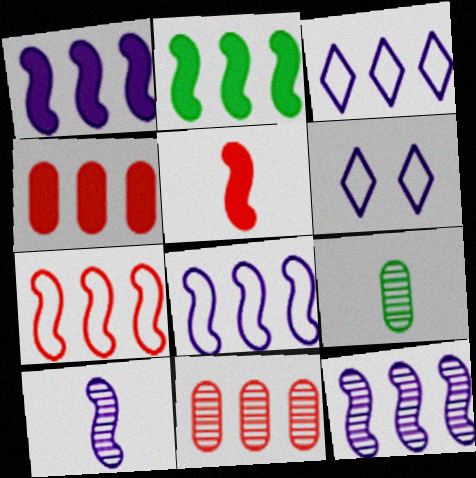[[1, 8, 12], 
[2, 3, 11], 
[2, 7, 12]]